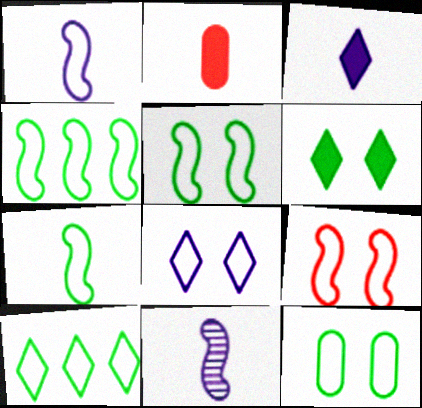[[1, 4, 9], 
[4, 5, 7], 
[7, 10, 12], 
[8, 9, 12]]